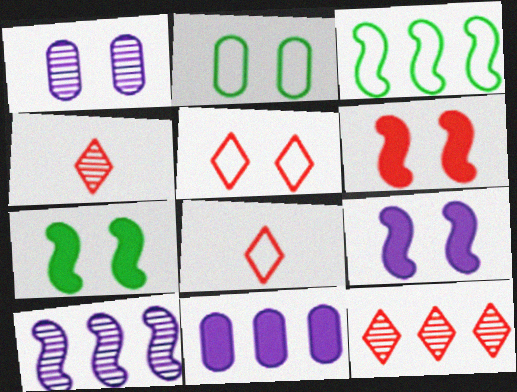[[1, 5, 7], 
[3, 11, 12], 
[6, 7, 9]]